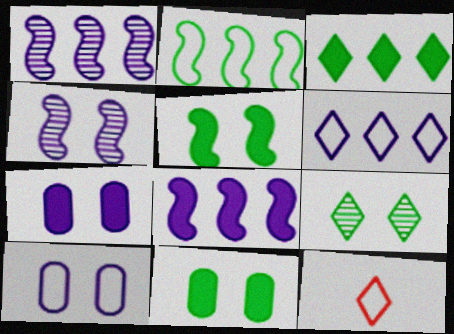[[1, 11, 12], 
[2, 10, 12]]